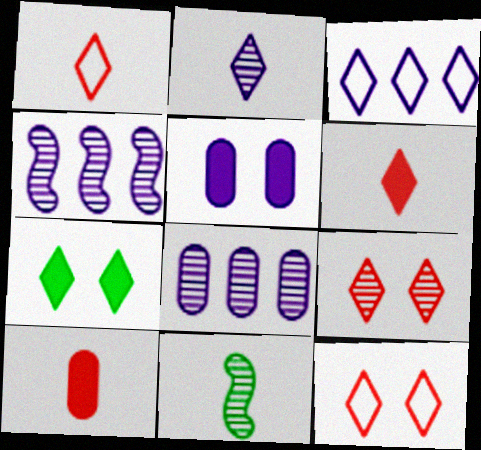[[8, 9, 11]]